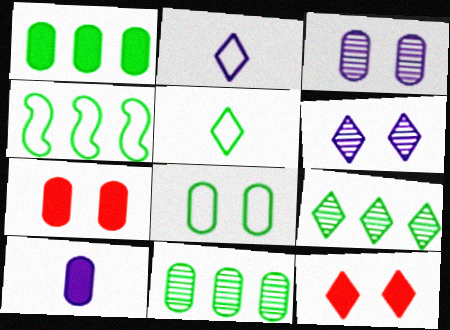[[1, 4, 9], 
[1, 7, 10], 
[2, 9, 12], 
[3, 7, 8], 
[4, 5, 8]]